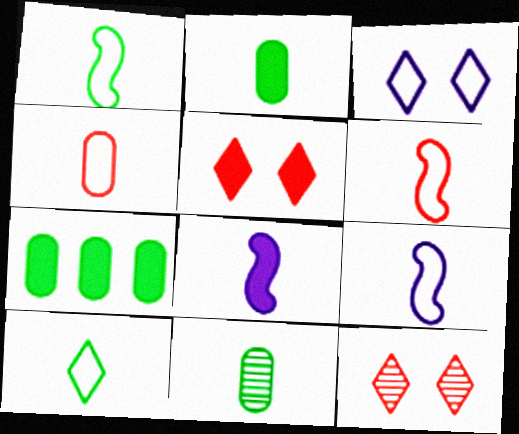[[1, 6, 9], 
[4, 9, 10], 
[5, 7, 8], 
[7, 9, 12]]